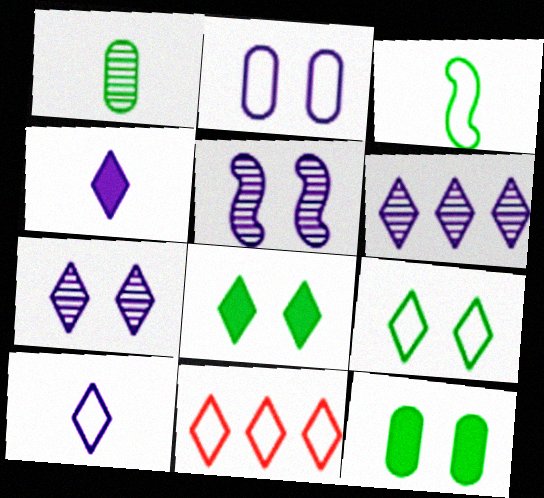[[2, 3, 11], 
[9, 10, 11]]